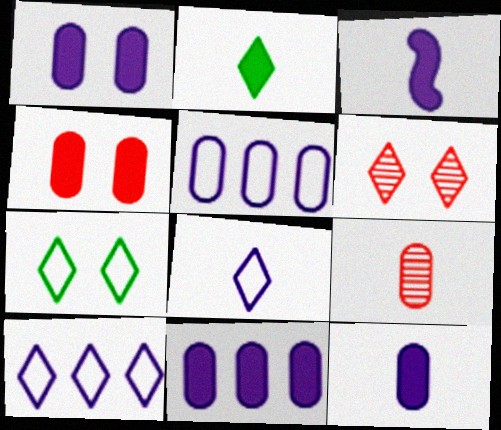[[1, 11, 12], 
[2, 6, 10]]